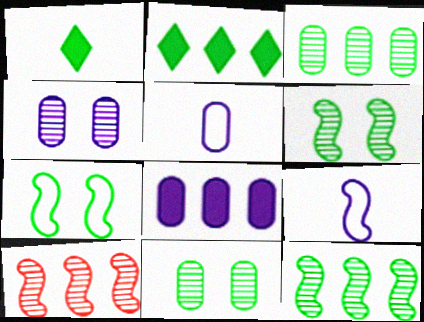[[1, 3, 7], 
[4, 5, 8]]